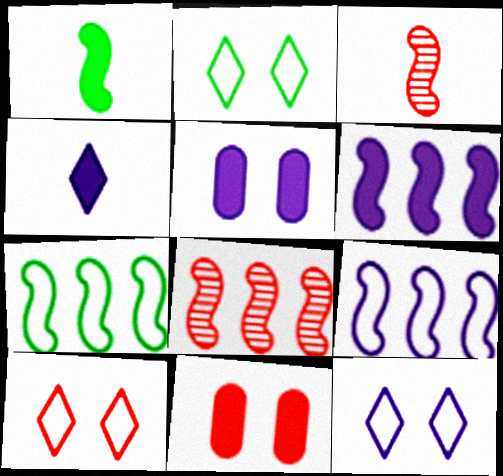[[2, 10, 12], 
[4, 5, 6], 
[6, 7, 8]]